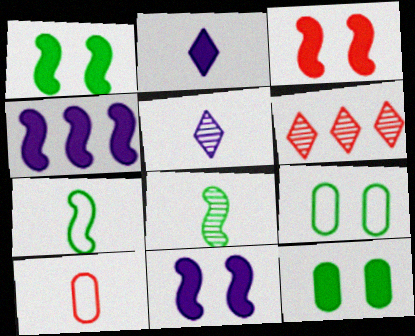[[1, 3, 11], 
[2, 8, 10], 
[3, 6, 10]]